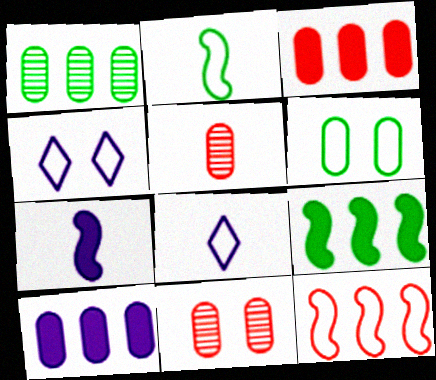[[4, 5, 9], 
[5, 6, 10], 
[6, 8, 12], 
[8, 9, 11]]